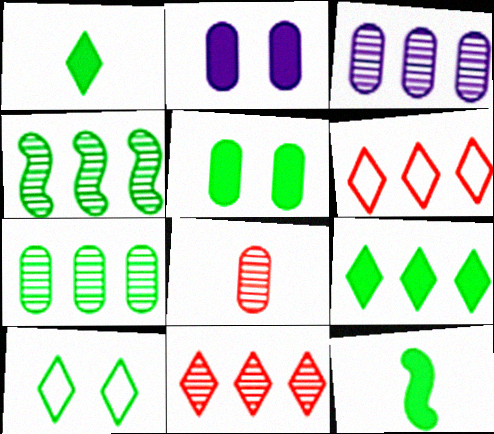[[3, 4, 11], 
[5, 9, 12], 
[7, 10, 12]]